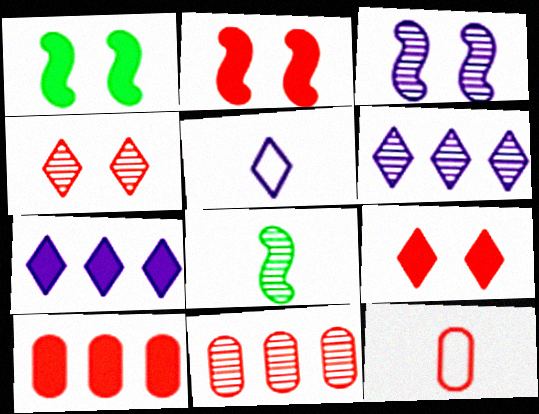[[1, 5, 11], 
[1, 6, 12]]